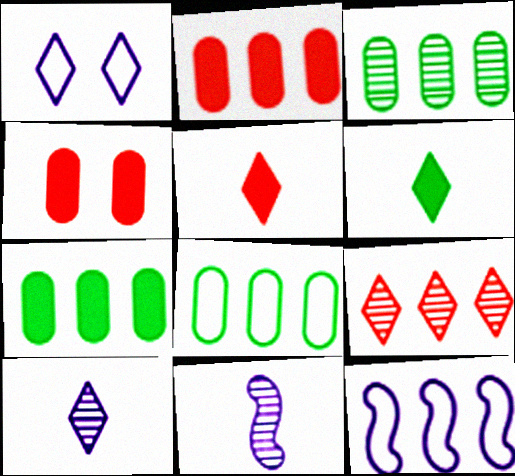[[1, 6, 9], 
[3, 7, 8], 
[7, 9, 12]]